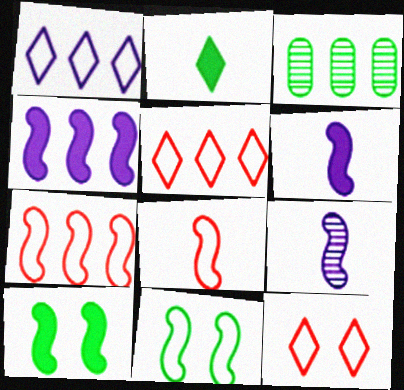[[2, 3, 11], 
[3, 4, 5], 
[3, 6, 12], 
[7, 9, 10]]